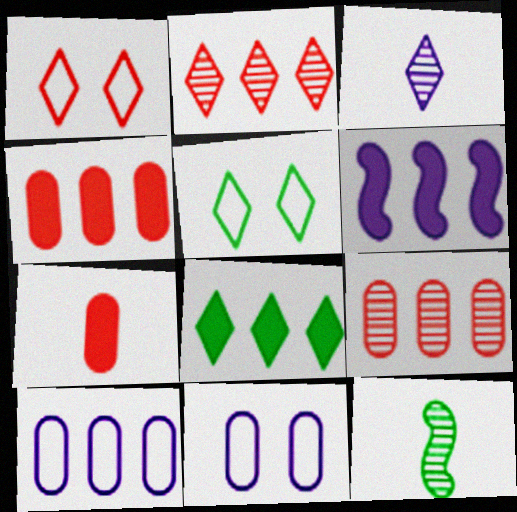[[1, 3, 8], 
[3, 6, 11], 
[4, 6, 8]]